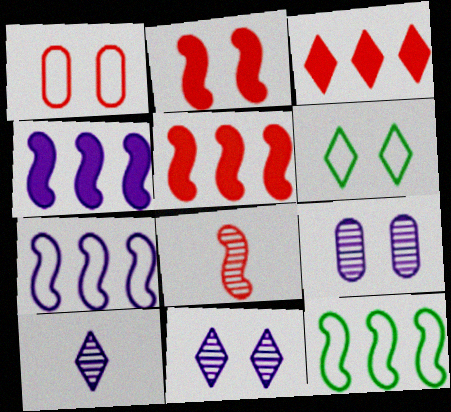[[1, 3, 8], 
[2, 6, 9], 
[3, 6, 10]]